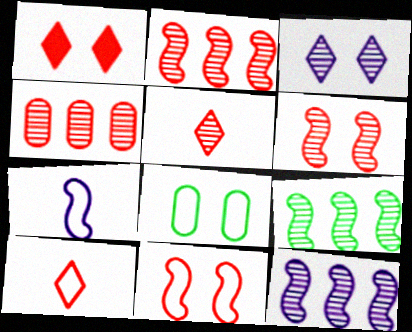[[2, 9, 12], 
[4, 5, 6]]